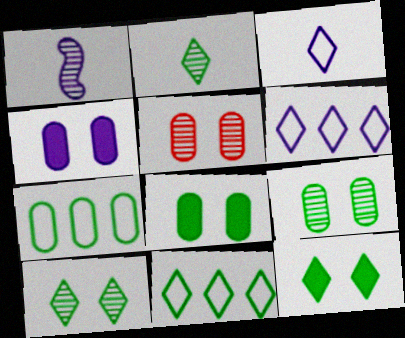[[1, 4, 6], 
[2, 11, 12]]